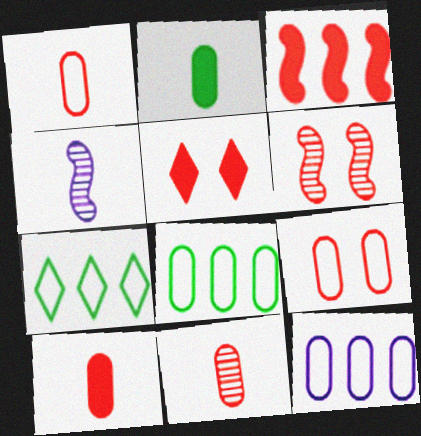[[1, 10, 11], 
[3, 5, 10], 
[4, 5, 8], 
[5, 6, 9]]